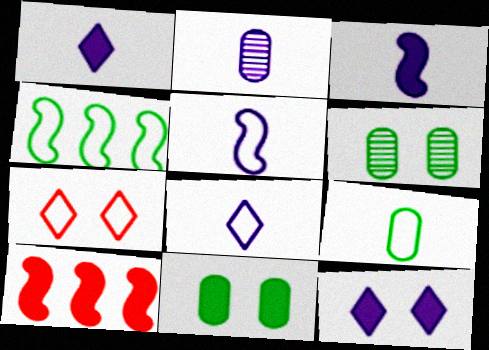[[1, 2, 5], 
[1, 10, 11], 
[2, 3, 8], 
[6, 8, 10]]